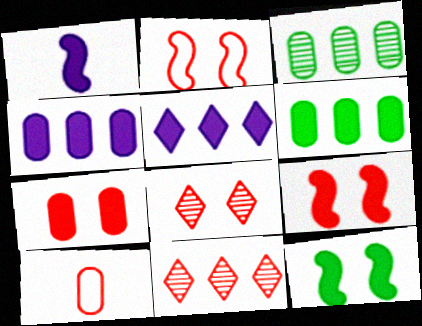[[2, 7, 8], 
[9, 10, 11]]